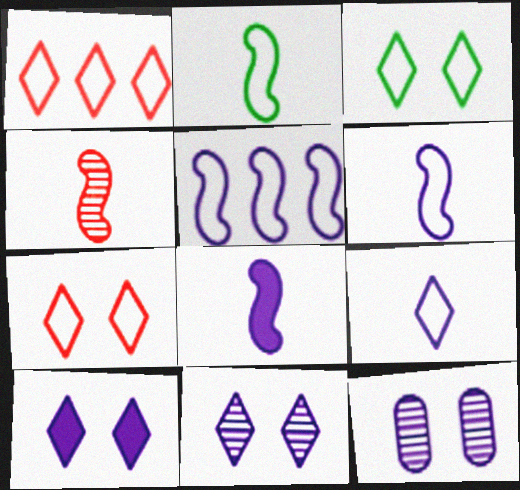[[1, 3, 9], 
[2, 4, 8]]